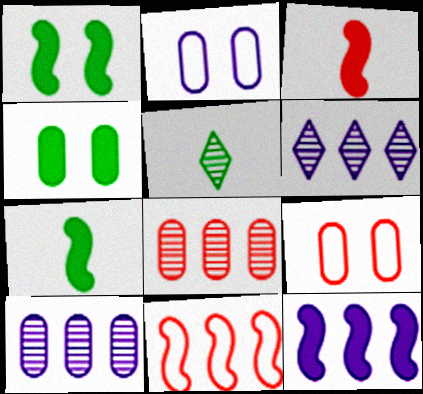[[1, 3, 12], 
[5, 9, 12], 
[6, 7, 9]]